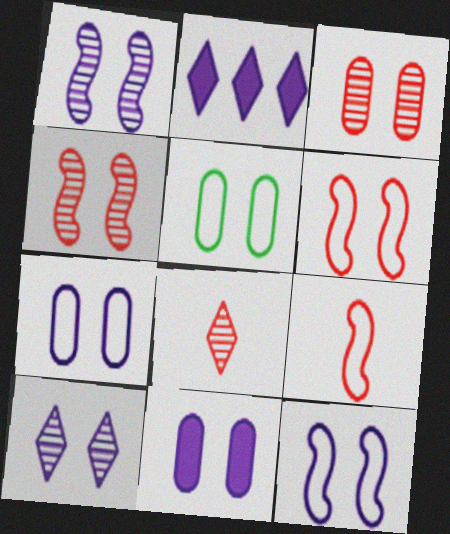[[3, 5, 11], 
[10, 11, 12]]